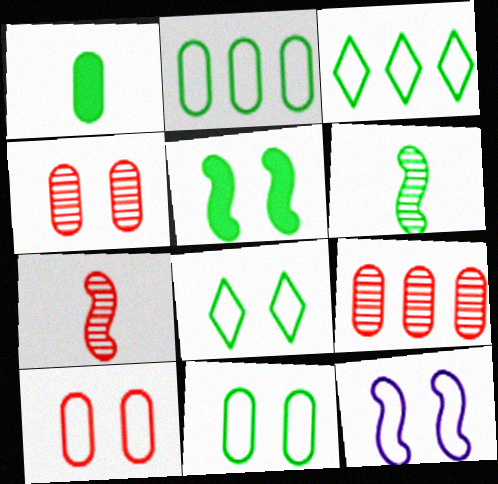[[8, 10, 12]]